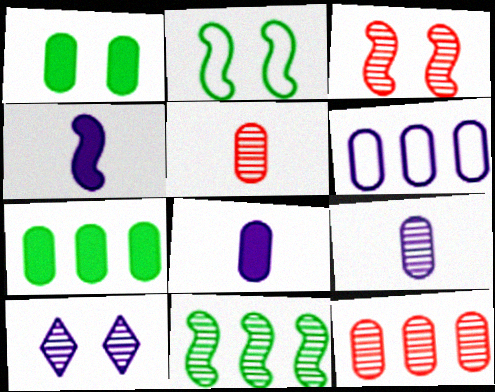[[1, 5, 6], 
[4, 6, 10], 
[5, 10, 11], 
[6, 7, 12]]